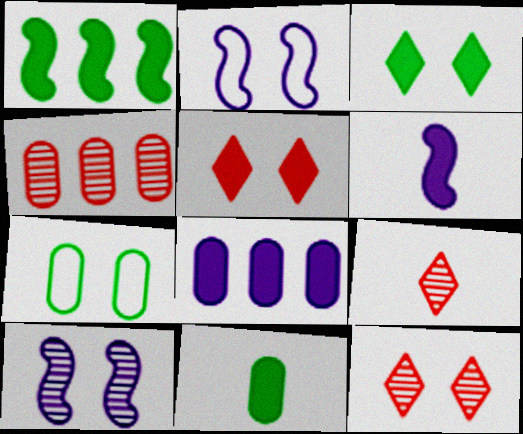[[1, 3, 11], 
[5, 7, 10]]